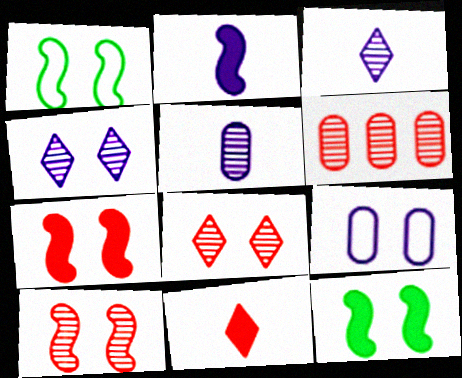[[8, 9, 12]]